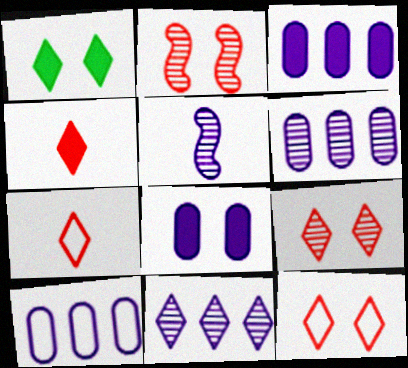[[1, 7, 11], 
[3, 6, 10]]